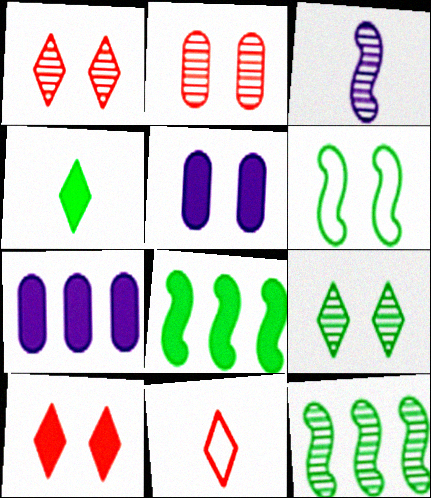[[1, 5, 6], 
[5, 11, 12]]